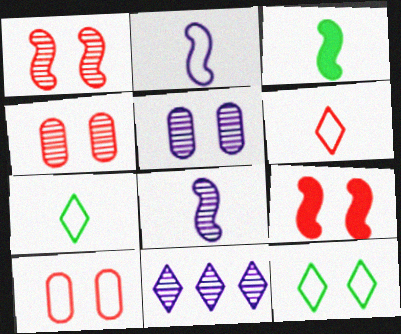[[3, 10, 11], 
[5, 8, 11], 
[5, 9, 12]]